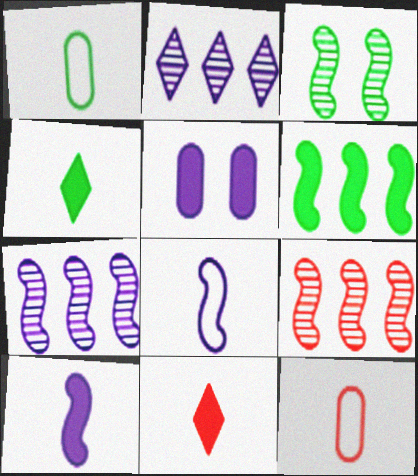[[2, 5, 8], 
[5, 6, 11]]